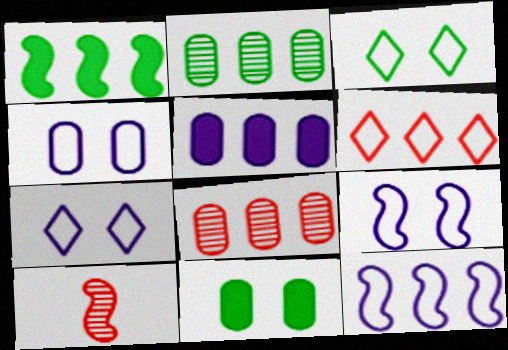[[1, 9, 10], 
[3, 5, 10], 
[4, 7, 9]]